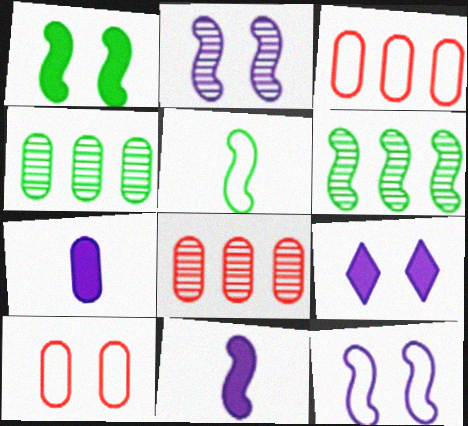[[1, 5, 6], 
[4, 7, 10], 
[5, 8, 9]]